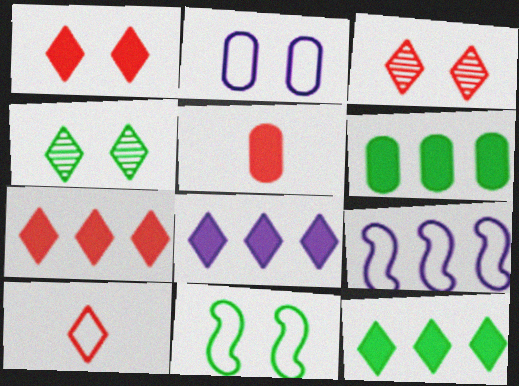[[3, 7, 10], 
[4, 5, 9], 
[4, 8, 10], 
[7, 8, 12]]